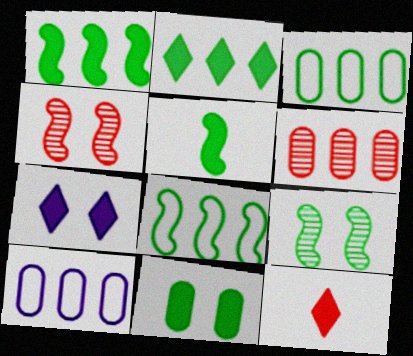[[2, 5, 11], 
[2, 7, 12], 
[5, 8, 9], 
[9, 10, 12]]